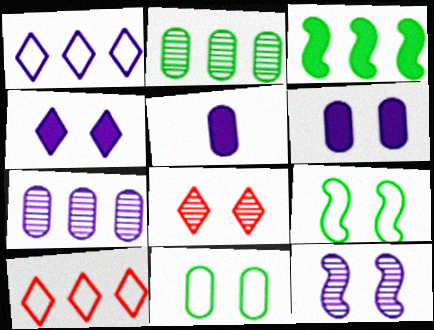[[1, 5, 12], 
[3, 7, 10], 
[6, 8, 9]]